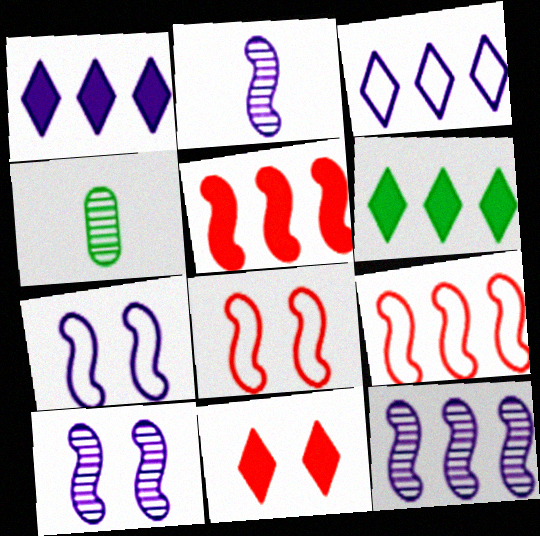[[1, 4, 8], 
[2, 10, 12]]